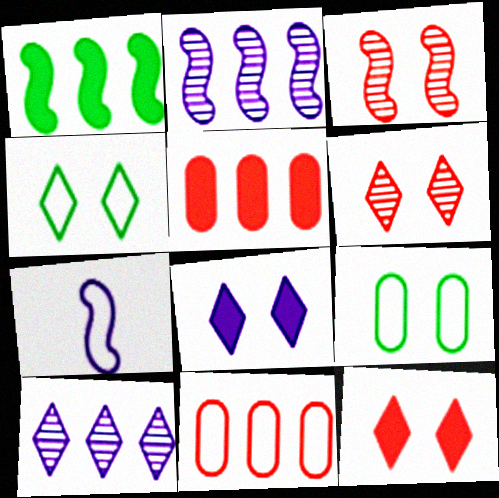[[1, 3, 7], 
[1, 10, 11], 
[3, 8, 9], 
[4, 6, 8], 
[4, 7, 11]]